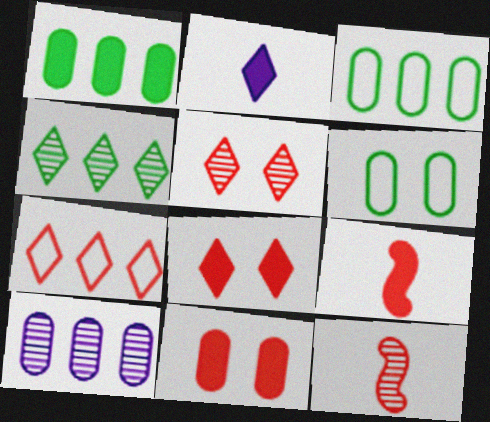[[7, 11, 12]]